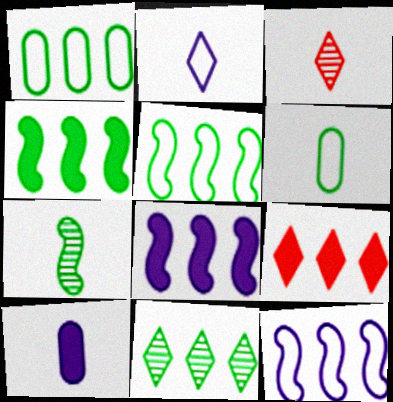[[1, 4, 11]]